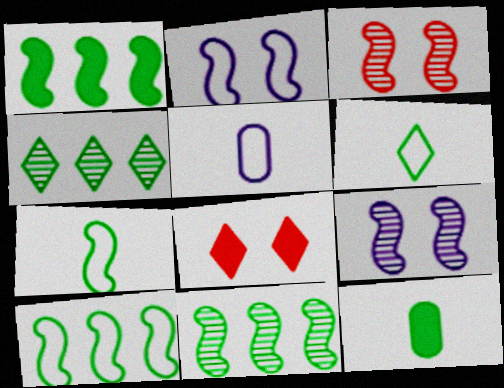[[1, 10, 11], 
[5, 8, 11]]